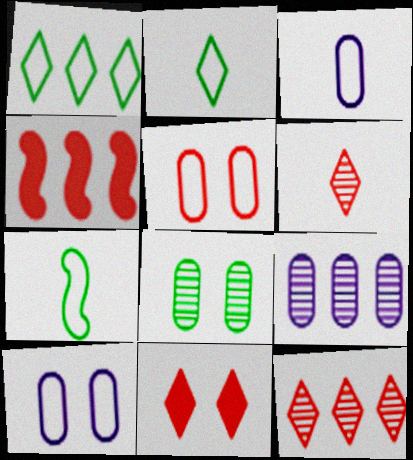[[1, 4, 9], 
[4, 5, 6], 
[7, 9, 11]]